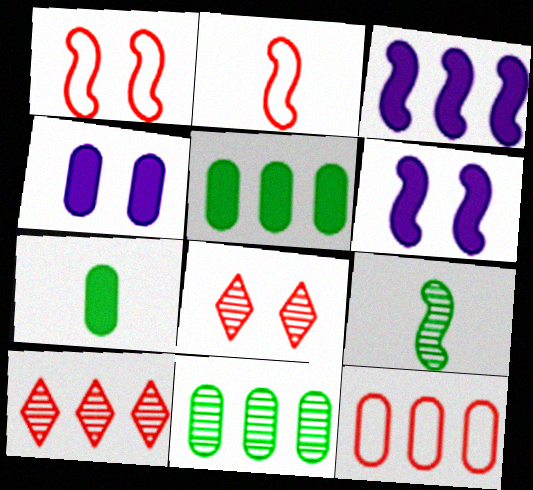[[1, 3, 9]]